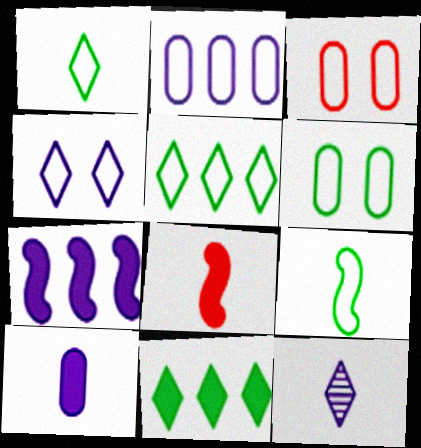[[5, 6, 9]]